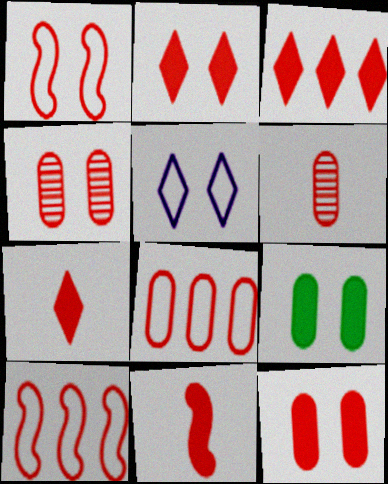[[1, 2, 4], 
[1, 3, 6], 
[2, 3, 7], 
[2, 6, 10], 
[3, 11, 12], 
[4, 7, 10], 
[6, 8, 12]]